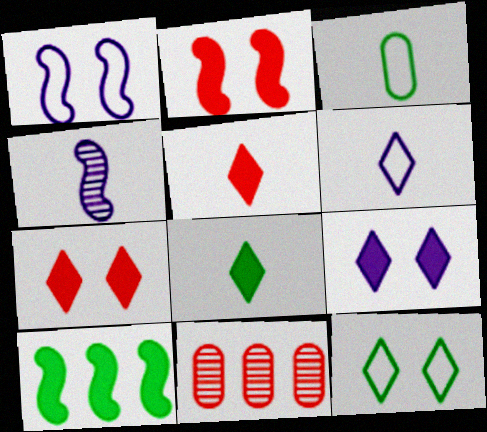[[1, 8, 11], 
[3, 4, 5]]